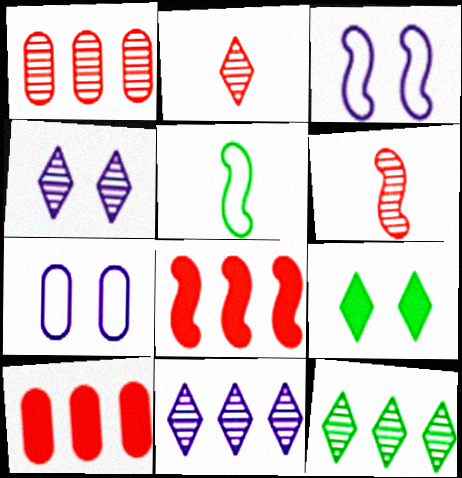[[2, 4, 12], 
[4, 5, 10]]